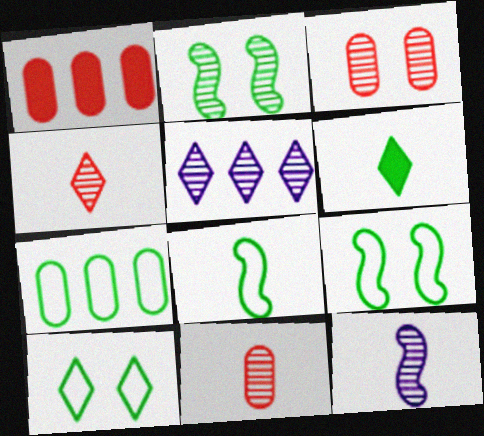[[1, 10, 12], 
[2, 5, 11], 
[2, 6, 7], 
[7, 8, 10]]